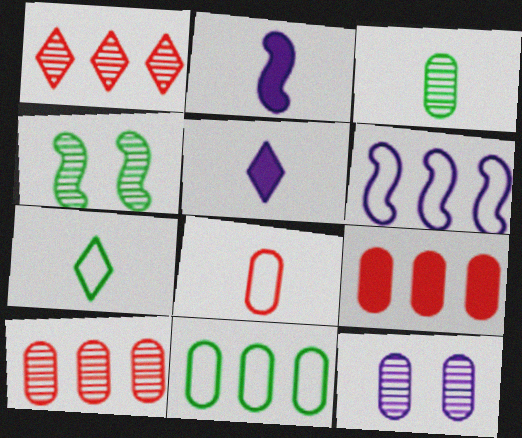[[3, 10, 12], 
[5, 6, 12]]